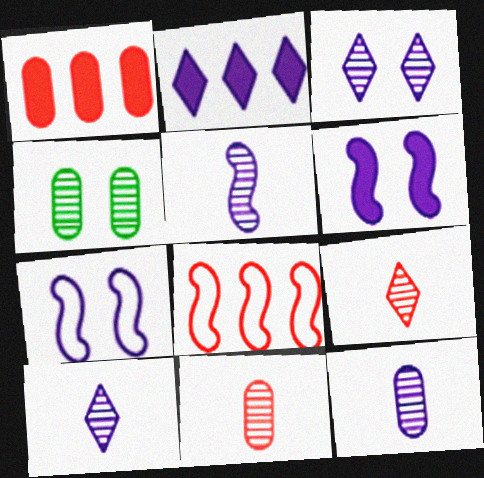[[2, 7, 12], 
[5, 10, 12]]